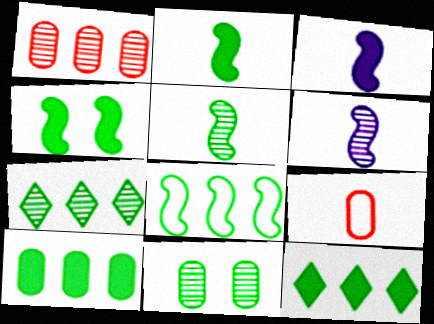[[4, 5, 8], 
[5, 7, 11], 
[7, 8, 10]]